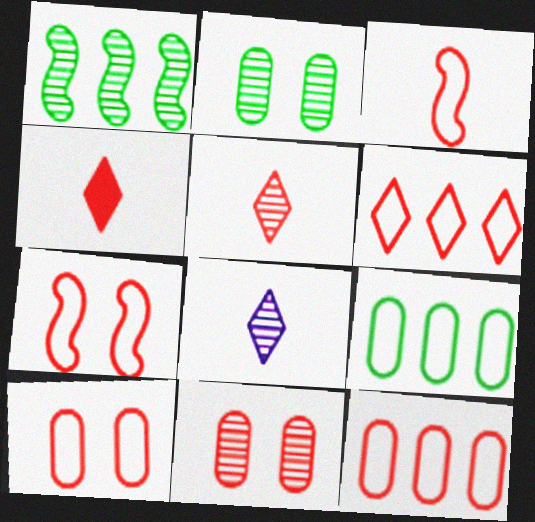[[1, 8, 11], 
[3, 6, 10]]